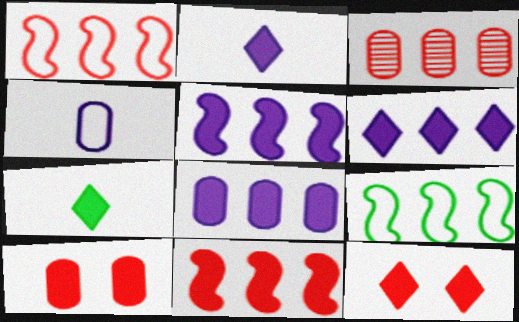[[3, 6, 9], 
[5, 6, 8], 
[5, 7, 10], 
[6, 7, 12]]